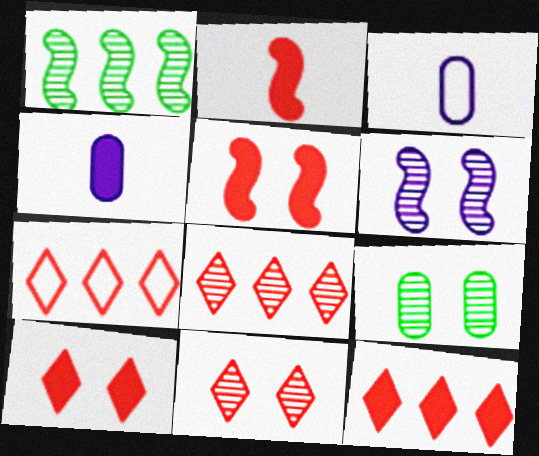[[1, 3, 10], 
[6, 9, 11], 
[7, 8, 12]]